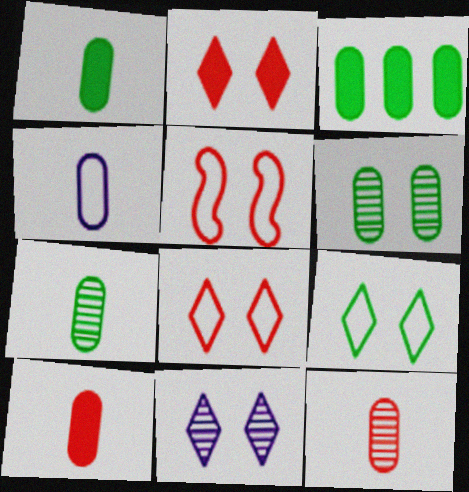[[1, 4, 12], 
[2, 9, 11], 
[4, 7, 10]]